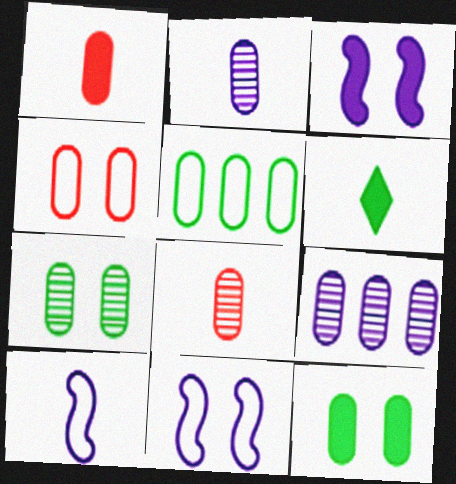[[6, 8, 10], 
[7, 8, 9]]